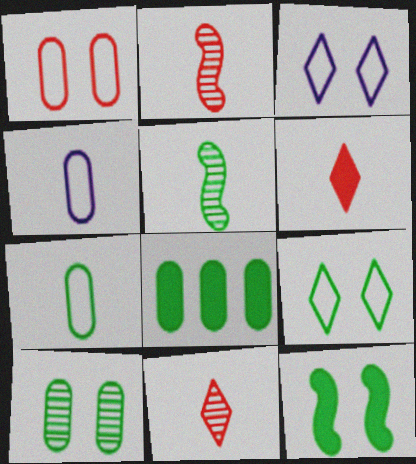[[2, 3, 8], 
[4, 5, 6], 
[5, 8, 9], 
[7, 8, 10], 
[9, 10, 12]]